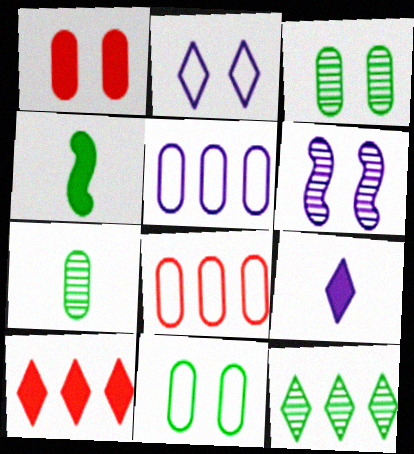[[1, 5, 7], 
[4, 11, 12], 
[5, 6, 9]]